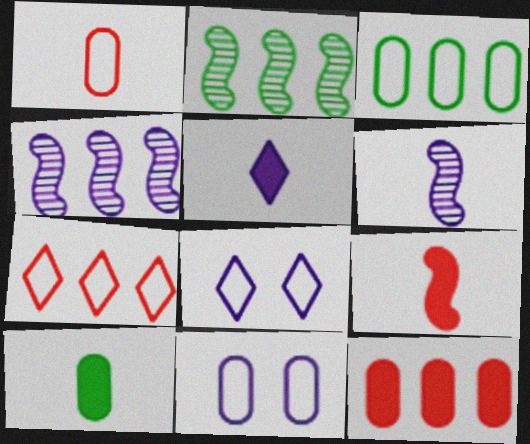[[1, 3, 11], 
[4, 5, 11], 
[5, 9, 10]]